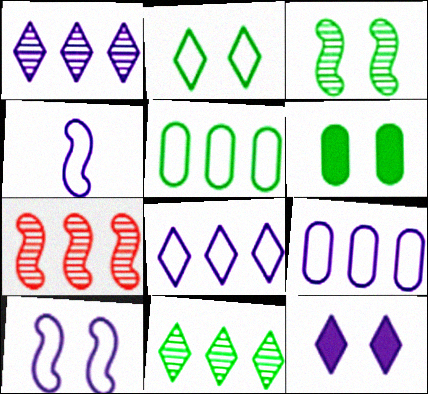[[2, 3, 6]]